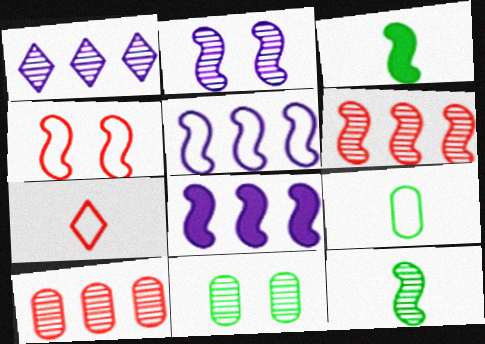[[2, 6, 12], 
[4, 8, 12], 
[7, 8, 11]]